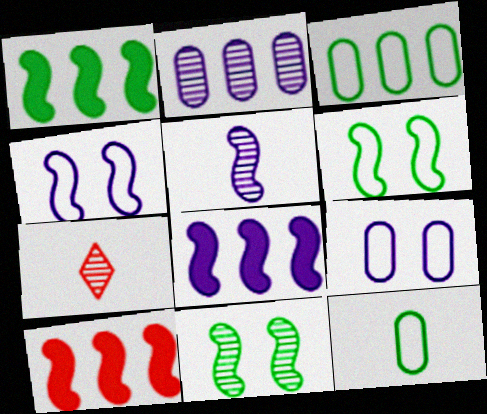[[1, 7, 9], 
[1, 8, 10], 
[2, 7, 11], 
[4, 5, 8], 
[5, 6, 10]]